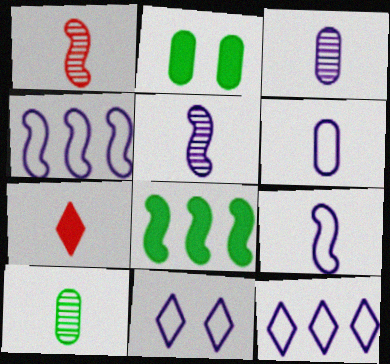[[1, 2, 12], 
[4, 6, 11], 
[7, 9, 10]]